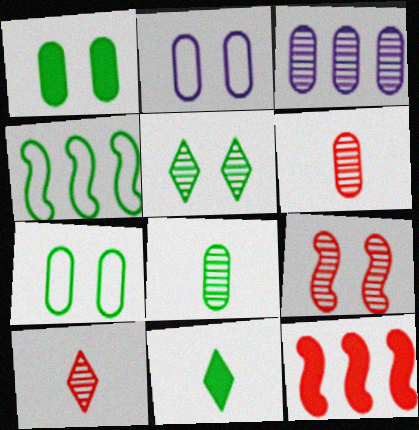[]